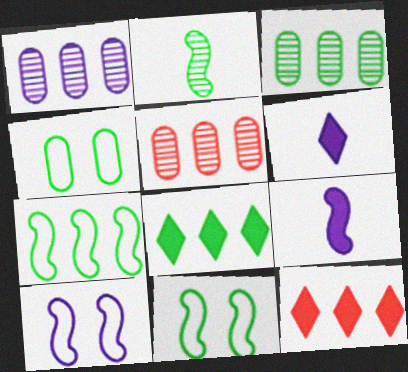[[1, 3, 5], 
[1, 6, 10], 
[1, 7, 12], 
[2, 4, 8], 
[3, 7, 8], 
[5, 6, 11]]